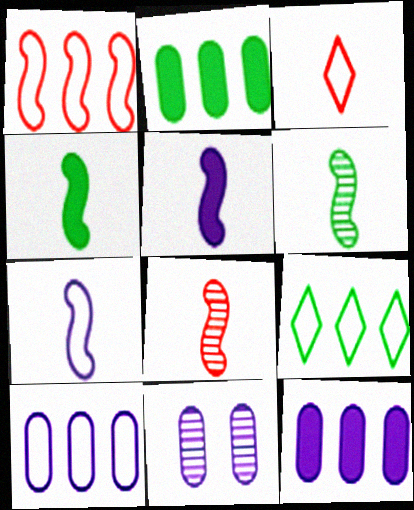[[1, 9, 10], 
[4, 7, 8]]